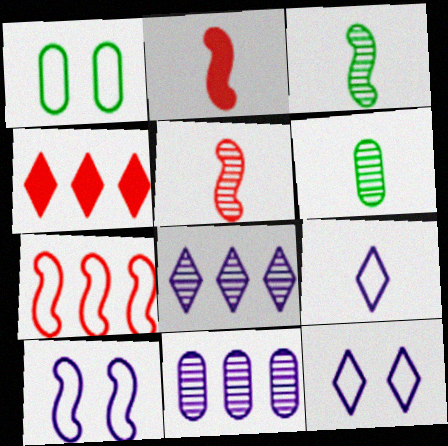[[1, 2, 8], 
[1, 7, 9], 
[2, 6, 9], 
[4, 6, 10]]